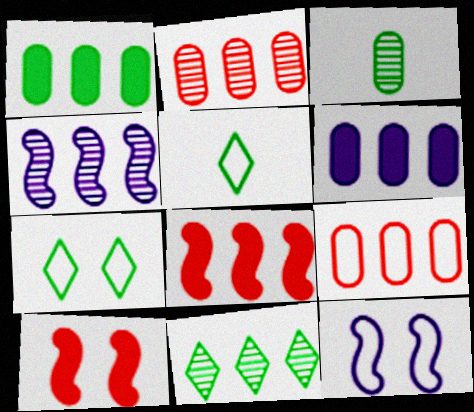[[2, 4, 11], 
[5, 9, 12]]